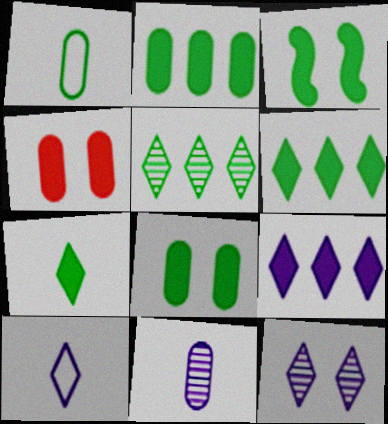[[1, 3, 5], 
[2, 3, 7], 
[9, 10, 12]]